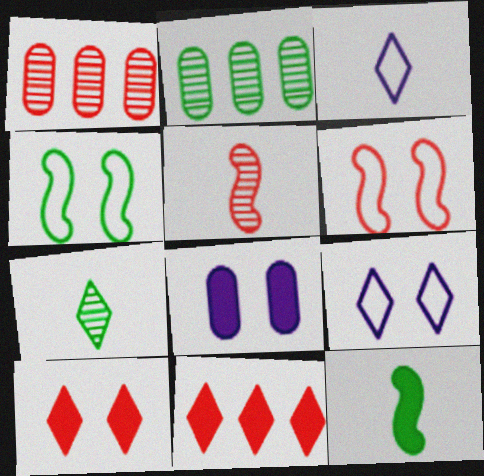[[1, 9, 12], 
[7, 9, 11], 
[8, 11, 12]]